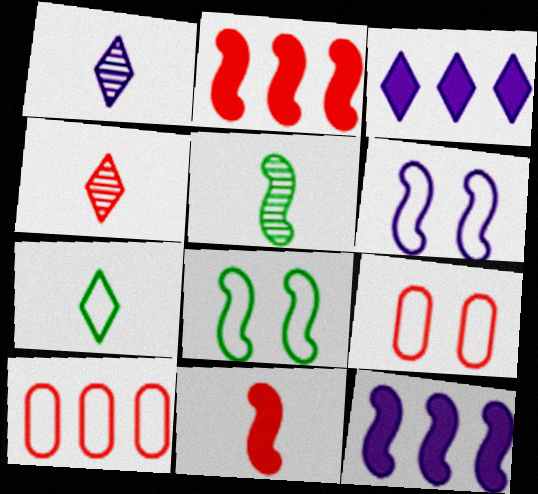[[2, 4, 9], 
[2, 5, 6], 
[3, 5, 9], 
[6, 7, 10]]